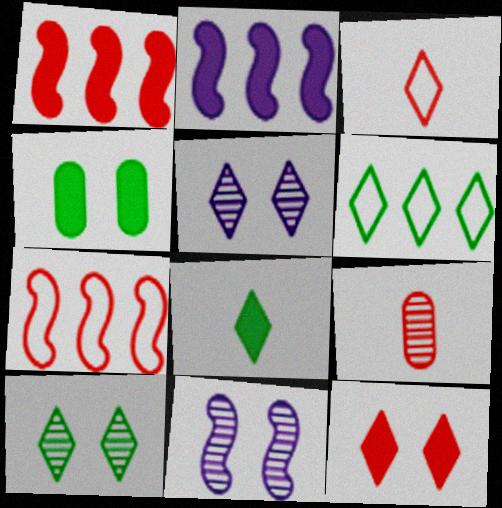[[6, 8, 10], 
[7, 9, 12]]